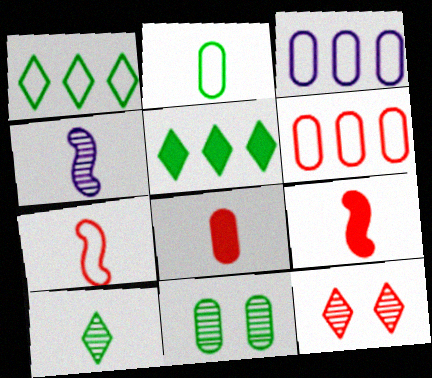[[3, 8, 11], 
[6, 9, 12]]